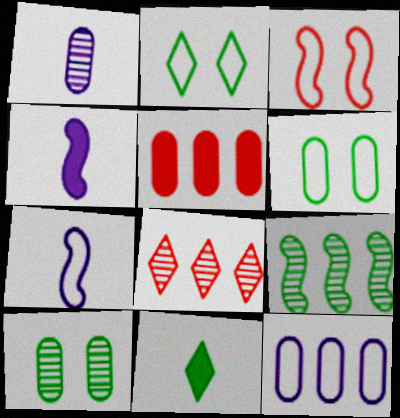[[1, 5, 6], 
[3, 4, 9], 
[4, 6, 8], 
[6, 9, 11]]